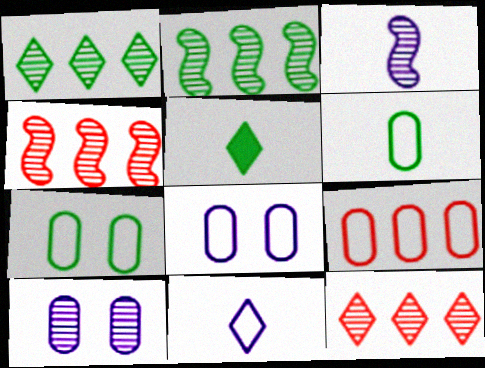[[2, 5, 7], 
[4, 5, 8], 
[6, 8, 9]]